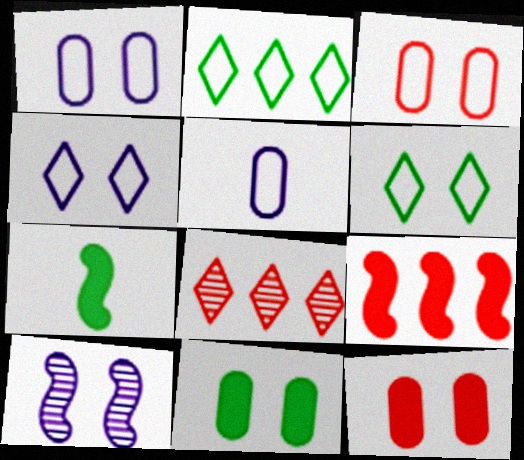[[1, 7, 8], 
[6, 10, 12]]